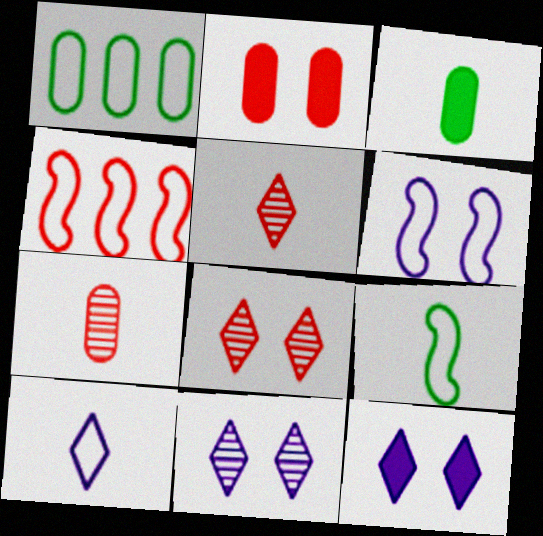[[2, 4, 5], 
[3, 4, 11], 
[4, 6, 9]]